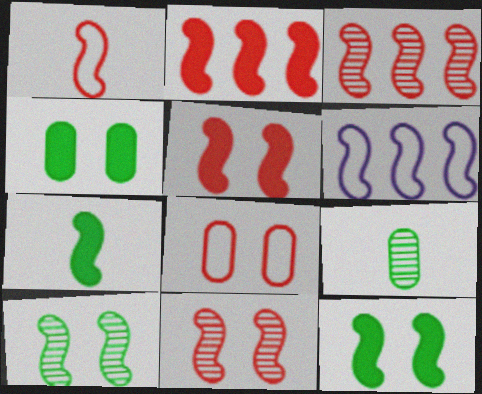[[1, 2, 11], 
[1, 3, 5], 
[6, 7, 11]]